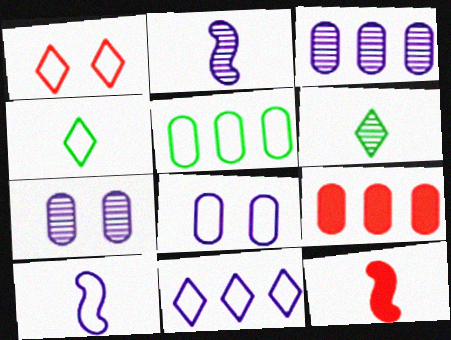[[1, 4, 11], 
[1, 5, 10], 
[3, 5, 9], 
[8, 10, 11]]